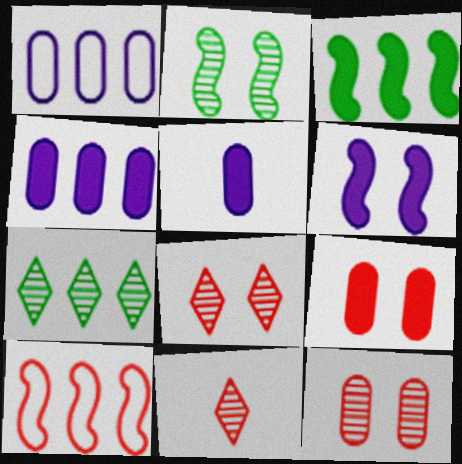[[4, 7, 10], 
[9, 10, 11]]